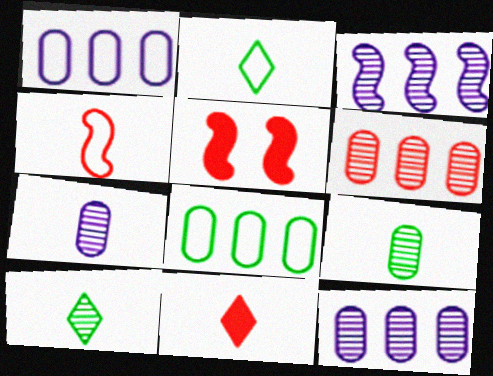[[1, 5, 10], 
[2, 5, 12]]